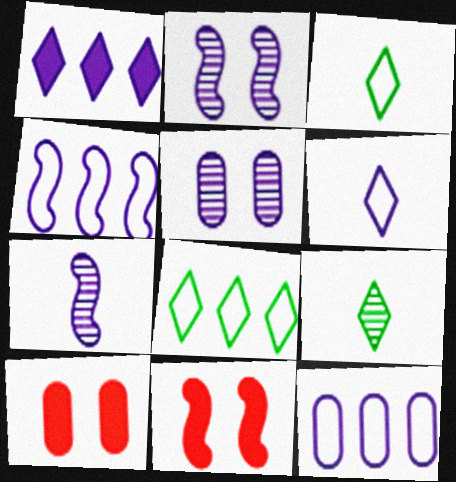[[4, 9, 10], 
[7, 8, 10], 
[9, 11, 12]]